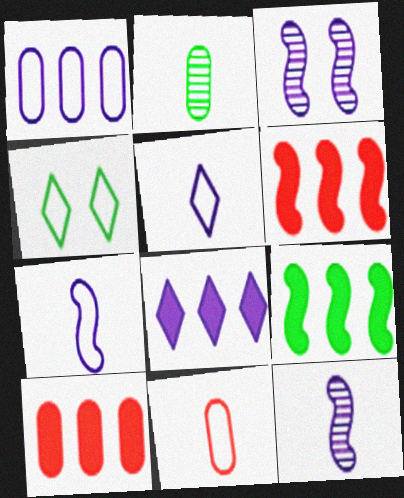[[2, 4, 9], 
[4, 10, 12], 
[8, 9, 10]]